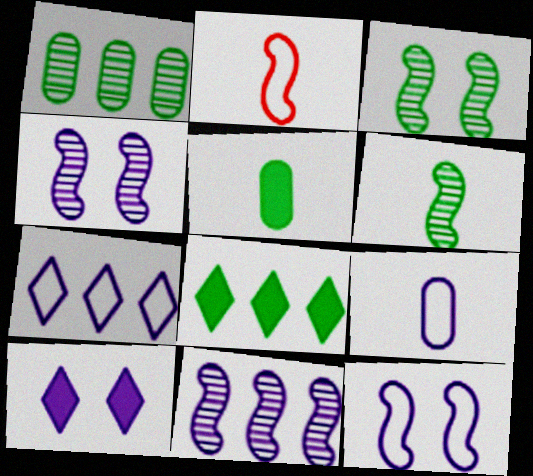[[1, 2, 10], 
[7, 9, 12], 
[9, 10, 11]]